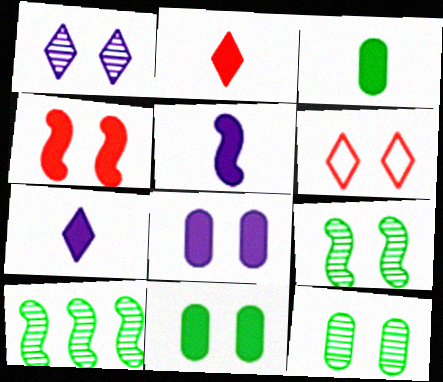[[2, 3, 5], 
[6, 8, 9]]